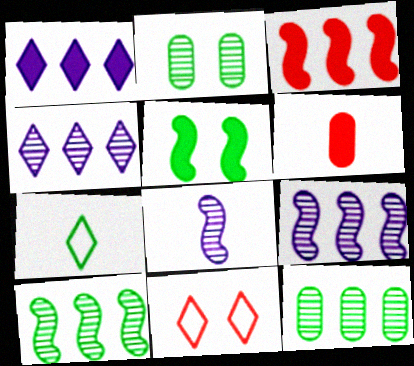[[1, 5, 6], 
[5, 7, 12], 
[6, 7, 8]]